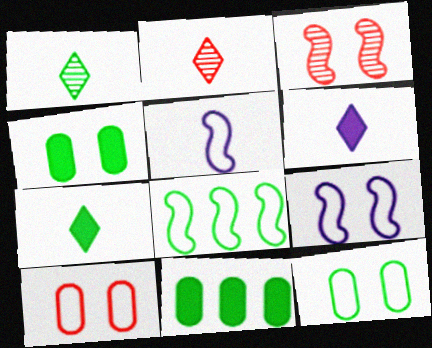[[1, 4, 8], 
[2, 9, 11]]